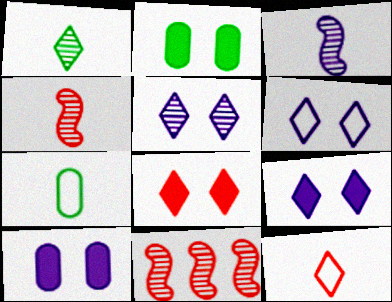[[5, 6, 9], 
[7, 9, 11]]